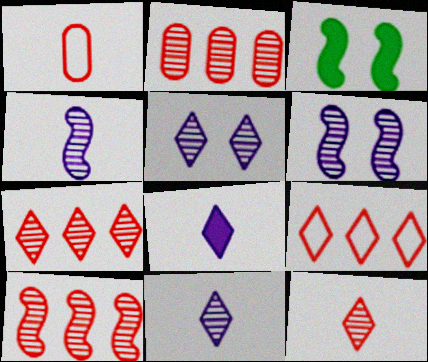[[2, 7, 10]]